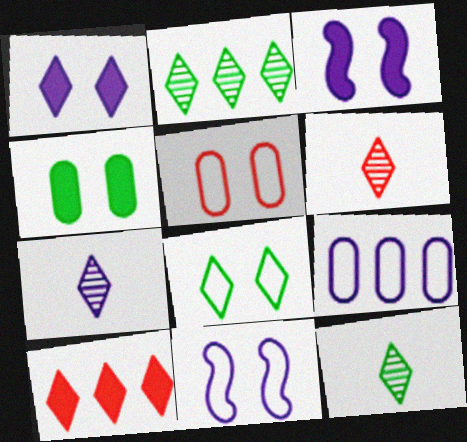[[3, 7, 9], 
[5, 8, 11], 
[6, 7, 12], 
[7, 8, 10]]